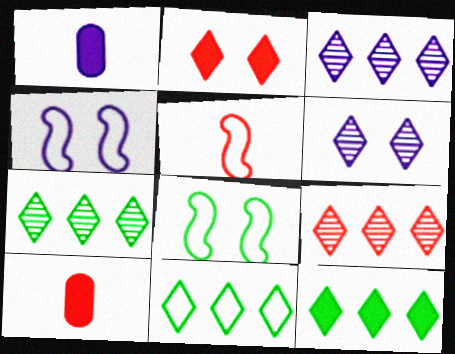[[1, 3, 4], 
[1, 8, 9], 
[3, 7, 9], 
[3, 8, 10], 
[4, 7, 10], 
[7, 11, 12]]